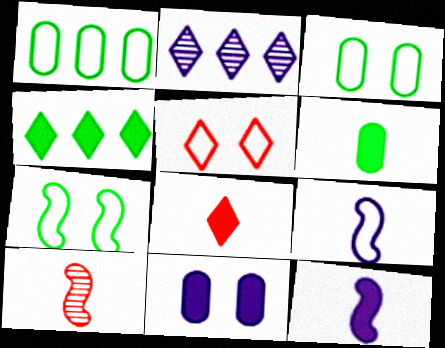[[1, 5, 9], 
[2, 9, 11], 
[6, 8, 12]]